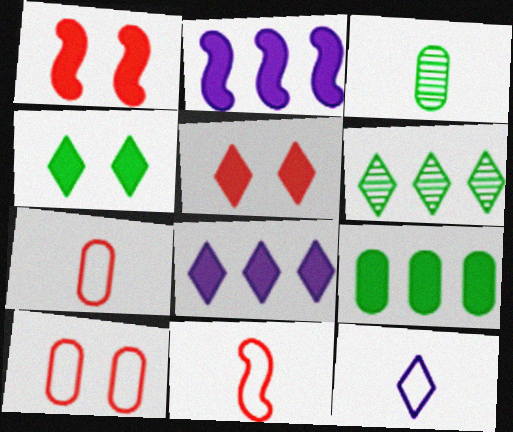[[5, 6, 12]]